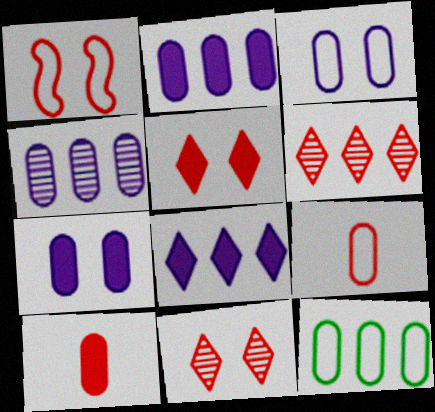[[1, 6, 10], 
[3, 9, 12]]